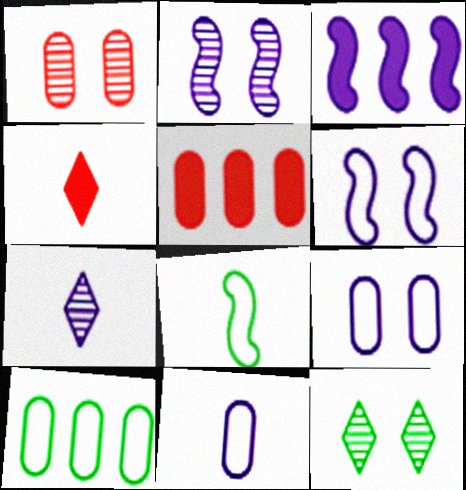[[1, 2, 12], 
[2, 4, 10], 
[3, 7, 9]]